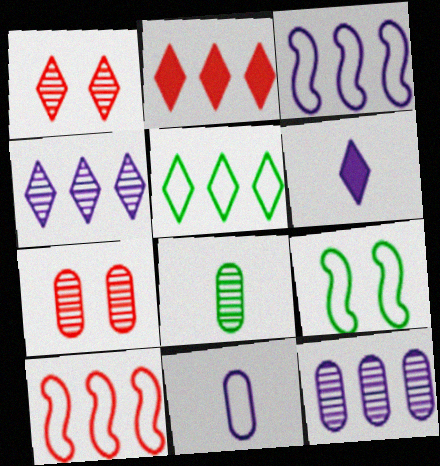[[1, 5, 6], 
[2, 4, 5], 
[7, 8, 12]]